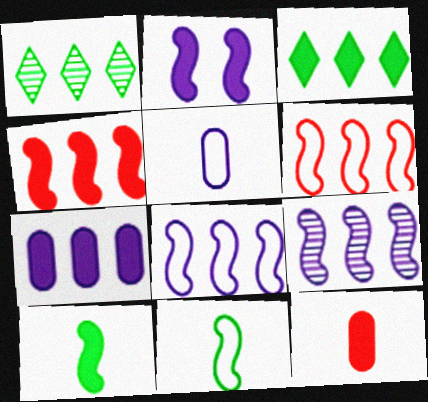[[1, 6, 7], 
[2, 3, 12], 
[2, 4, 10], 
[3, 4, 7]]